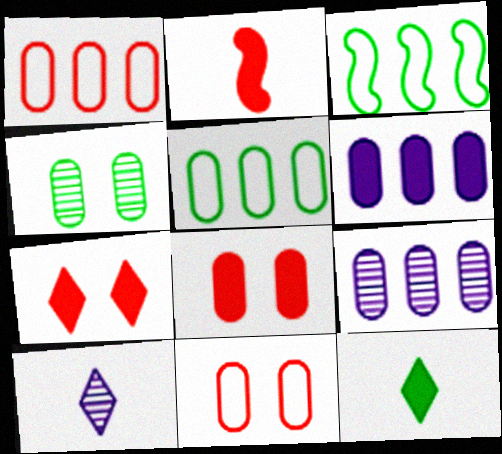[[3, 4, 12], 
[3, 8, 10]]